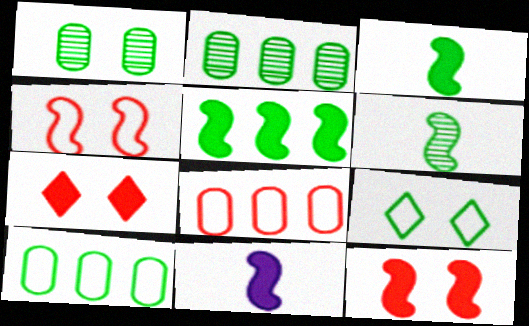[[2, 3, 9], 
[5, 11, 12]]